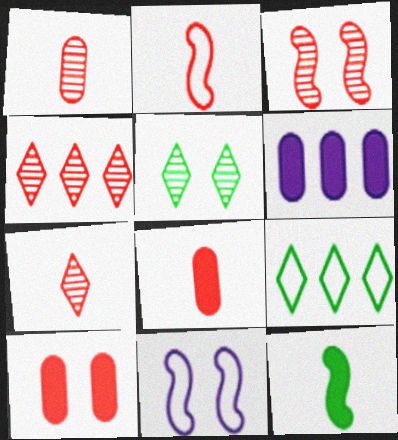[[1, 3, 4], 
[2, 4, 10], 
[2, 5, 6], 
[2, 7, 8], 
[5, 10, 11]]